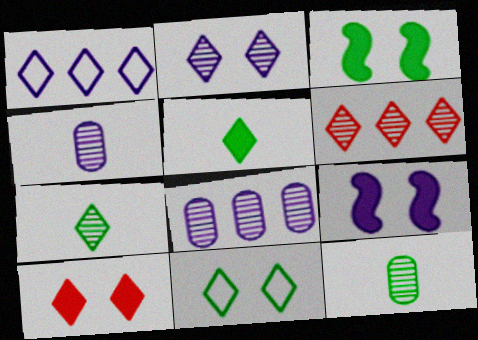[[1, 4, 9], 
[1, 7, 10], 
[2, 6, 7], 
[2, 10, 11]]